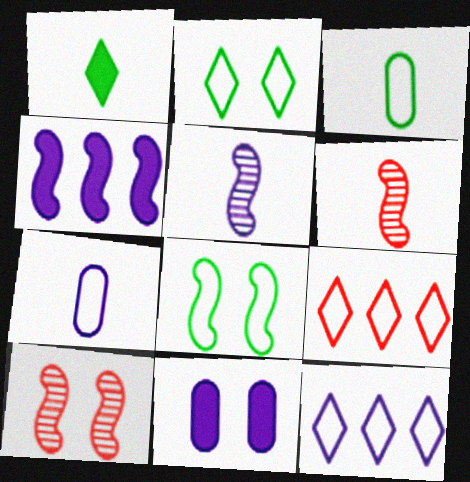[[1, 6, 7], 
[2, 10, 11], 
[4, 6, 8], 
[5, 11, 12], 
[7, 8, 9]]